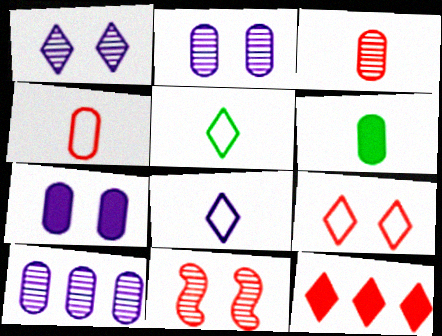[[1, 5, 12], 
[4, 11, 12]]